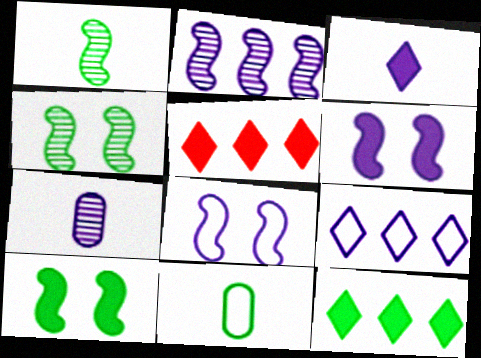[[4, 11, 12], 
[6, 7, 9]]